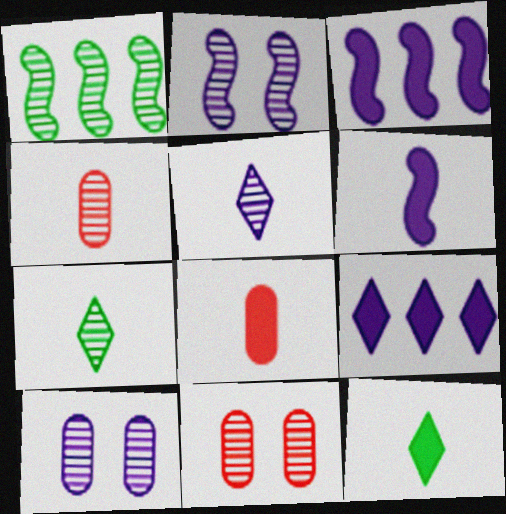[[1, 5, 11], 
[6, 8, 12]]